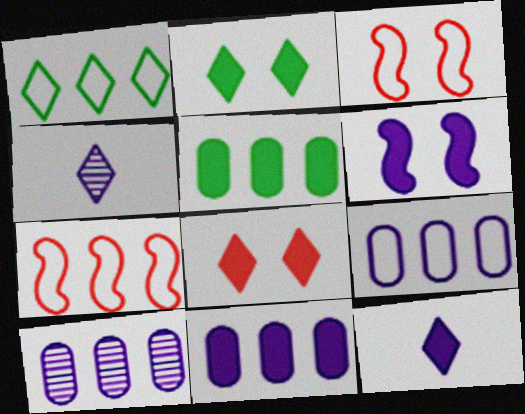[[1, 4, 8], 
[1, 7, 9], 
[3, 4, 5], 
[4, 6, 9], 
[6, 11, 12], 
[9, 10, 11]]